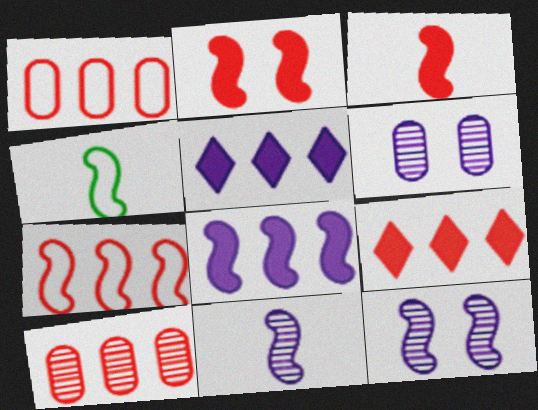[[3, 4, 11], 
[4, 6, 9], 
[7, 9, 10]]